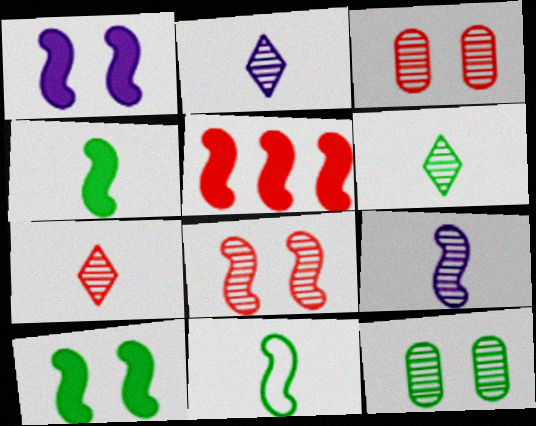[[1, 4, 5], 
[2, 6, 7]]